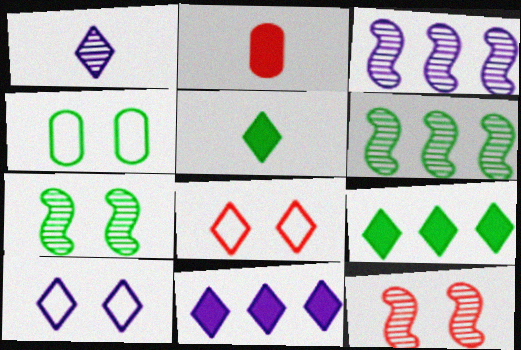[[1, 8, 9], 
[1, 10, 11], 
[2, 6, 10], 
[4, 5, 6]]